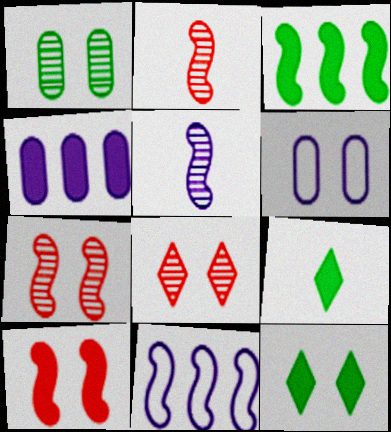[[4, 9, 10], 
[6, 7, 12]]